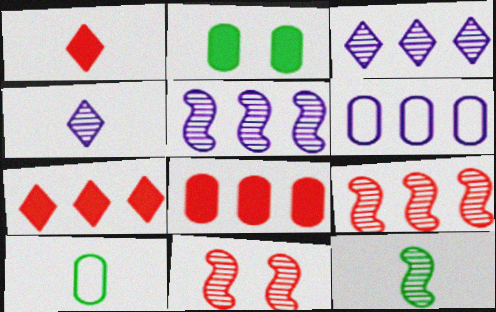[[5, 11, 12]]